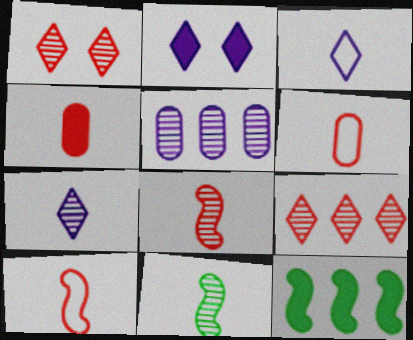[[1, 5, 11], 
[2, 4, 12], 
[3, 4, 11]]